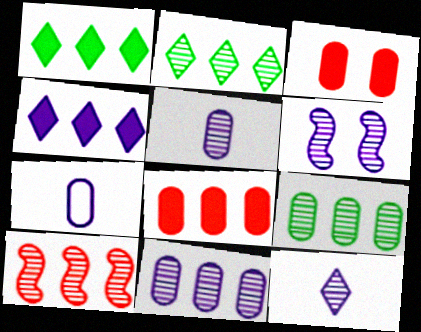[[2, 10, 11], 
[3, 7, 9], 
[4, 6, 7], 
[6, 11, 12]]